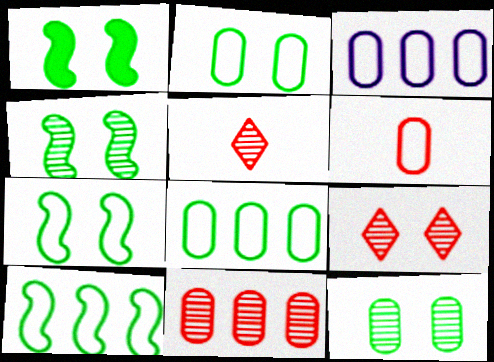[[1, 3, 5], 
[1, 4, 7], 
[2, 3, 6]]